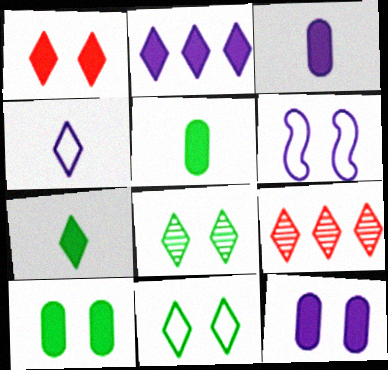[[1, 2, 7], 
[5, 6, 9]]